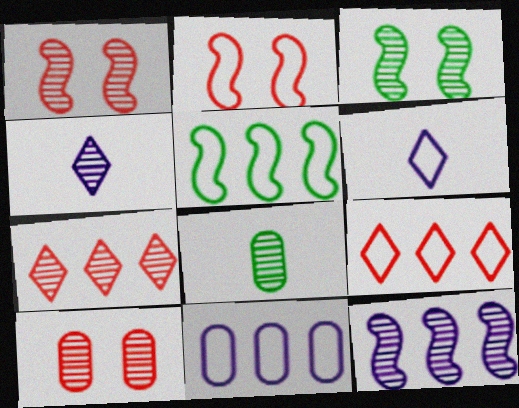[[5, 9, 11]]